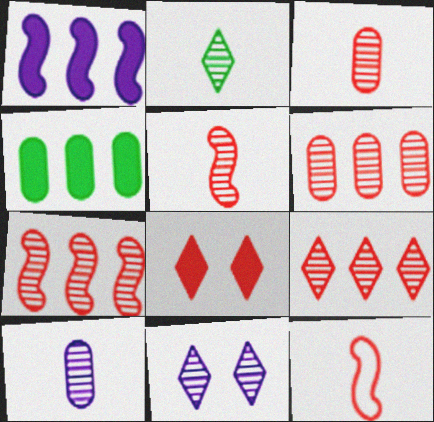[[2, 5, 10], 
[2, 9, 11], 
[4, 11, 12], 
[6, 7, 9], 
[6, 8, 12]]